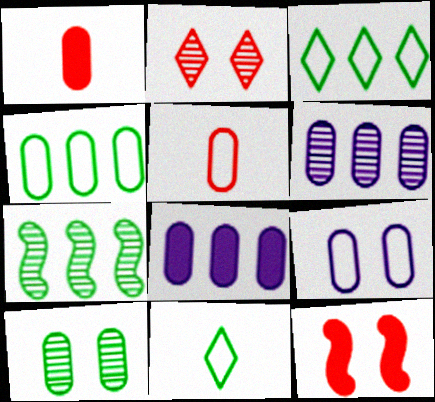[[4, 5, 9], 
[5, 8, 10], 
[6, 11, 12]]